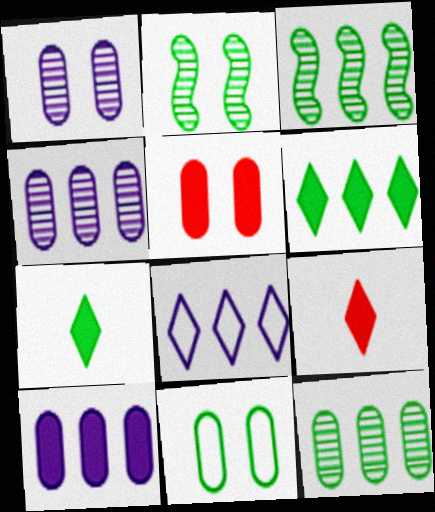[[1, 5, 11], 
[3, 7, 11]]